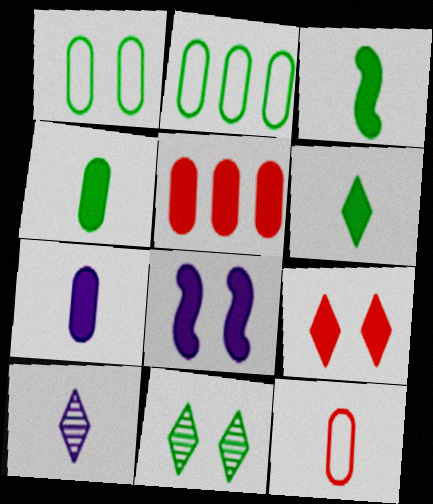[[2, 3, 11], 
[3, 4, 6], 
[3, 10, 12], 
[5, 6, 8]]